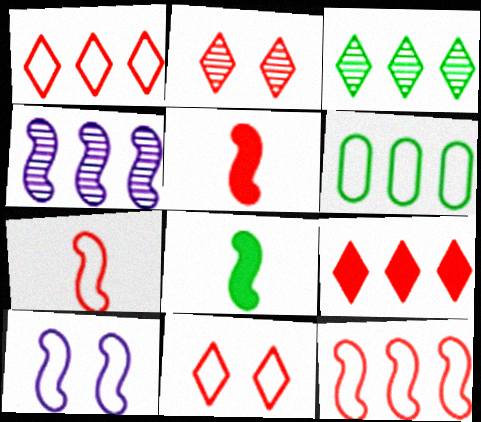[[4, 6, 9]]